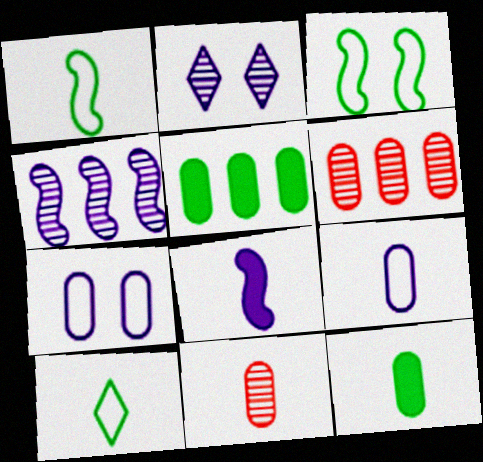[[5, 7, 11], 
[6, 7, 12], 
[8, 10, 11], 
[9, 11, 12]]